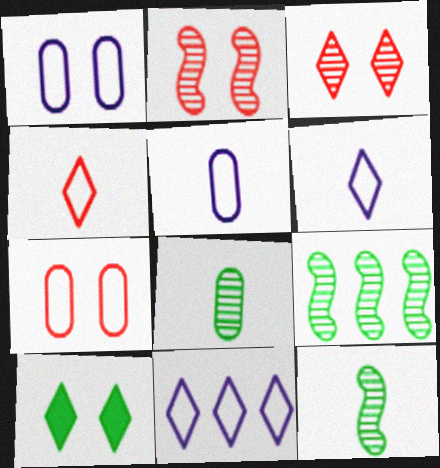[[1, 2, 10]]